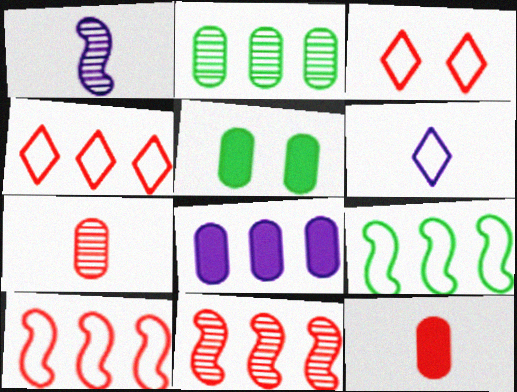[[1, 4, 5], 
[3, 11, 12], 
[5, 6, 11], 
[5, 8, 12]]